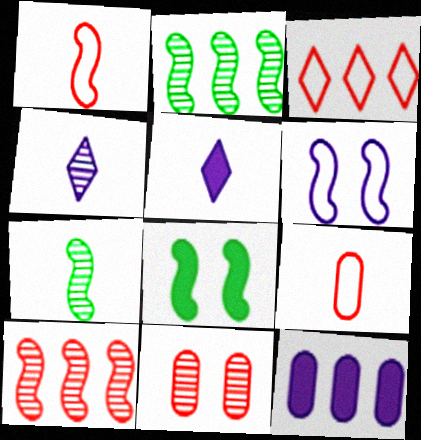[[2, 3, 12], 
[2, 4, 11], 
[4, 6, 12], 
[5, 7, 9]]